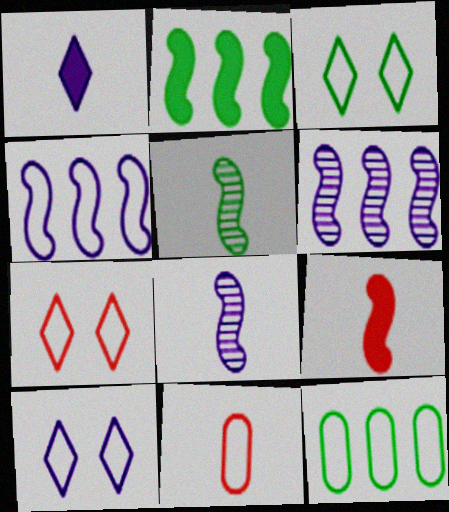[[1, 5, 11], 
[3, 4, 11], 
[3, 7, 10]]